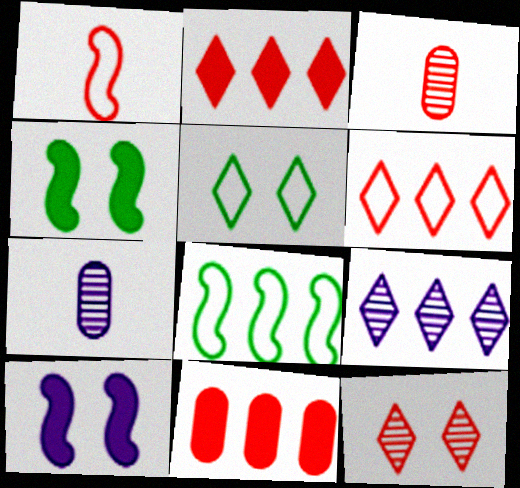[[1, 11, 12], 
[4, 6, 7], 
[8, 9, 11]]